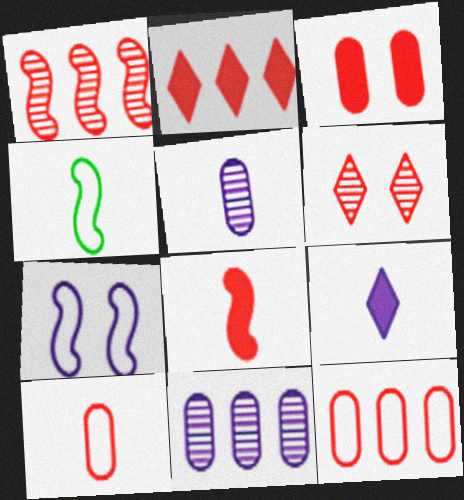[[1, 2, 12], 
[2, 3, 8], 
[6, 8, 12], 
[7, 9, 11]]